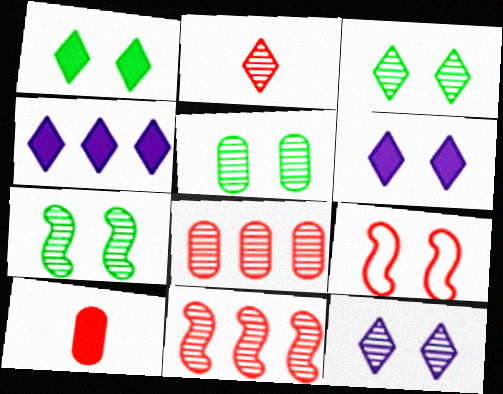[[3, 5, 7], 
[5, 6, 9]]